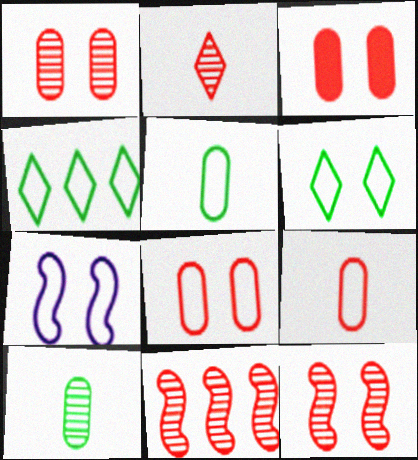[[1, 2, 11], 
[1, 3, 8], 
[4, 7, 9], 
[6, 7, 8]]